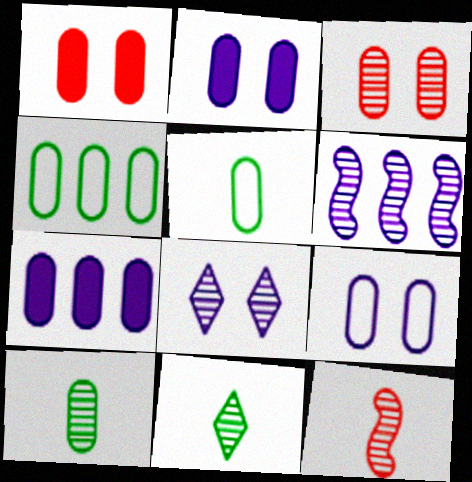[[3, 5, 7], 
[3, 6, 11]]